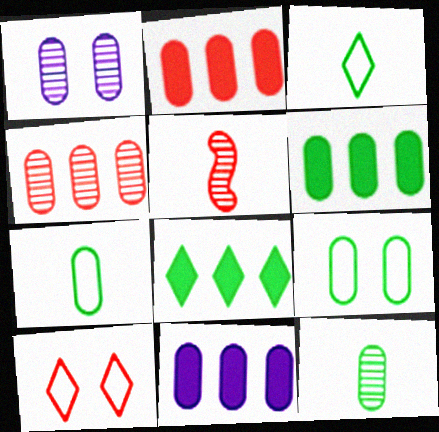[[1, 2, 7], 
[1, 4, 12], 
[2, 5, 10], 
[2, 6, 11], 
[6, 9, 12]]